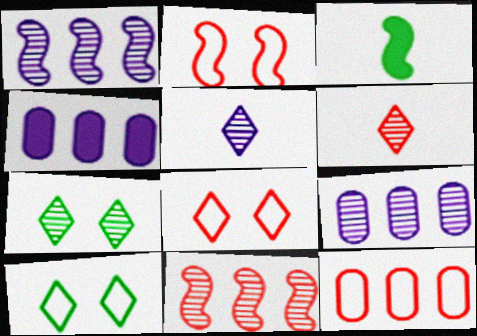[[1, 2, 3], 
[3, 8, 9]]